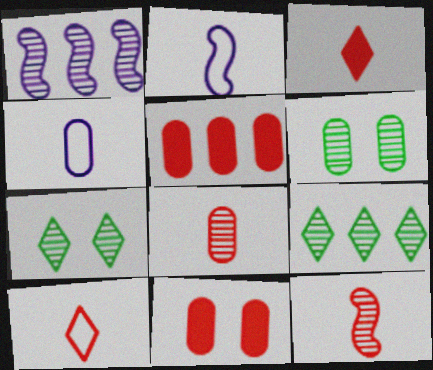[[1, 7, 8], 
[2, 5, 7], 
[2, 9, 11], 
[4, 5, 6]]